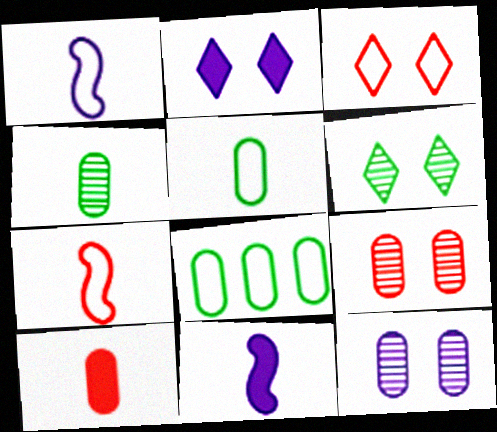[[1, 3, 8], 
[2, 3, 6], 
[8, 10, 12]]